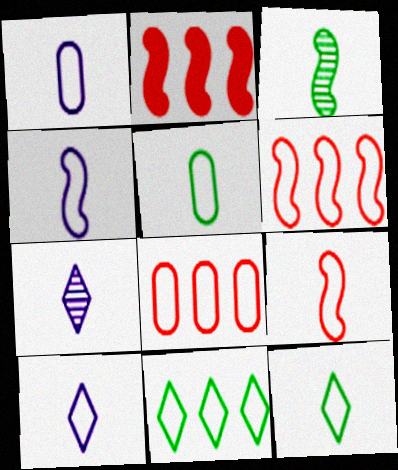[[1, 4, 10], 
[1, 9, 12], 
[5, 9, 10]]